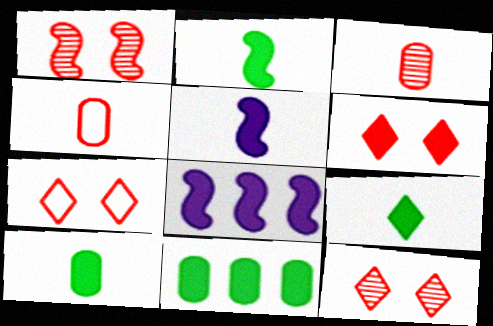[[2, 9, 10], 
[5, 6, 11], 
[6, 7, 12], 
[6, 8, 10]]